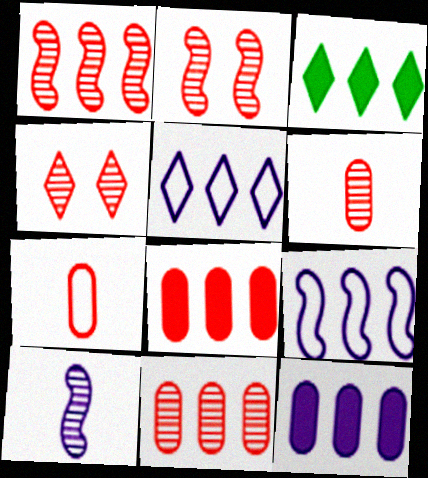[[1, 4, 6], 
[3, 9, 11]]